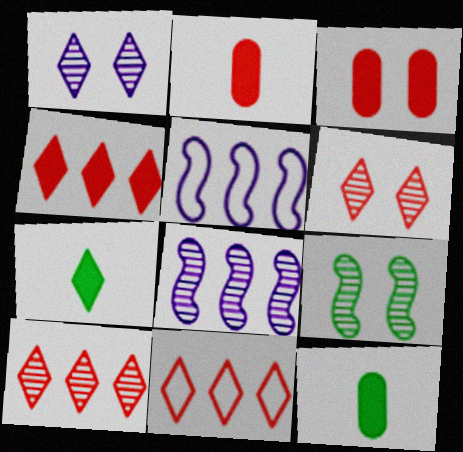[[1, 7, 11], 
[4, 10, 11], 
[5, 6, 12]]